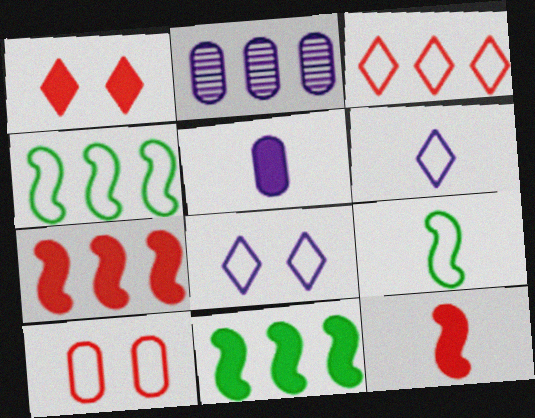[[1, 2, 9], 
[1, 5, 11], 
[2, 3, 11], 
[4, 6, 10]]